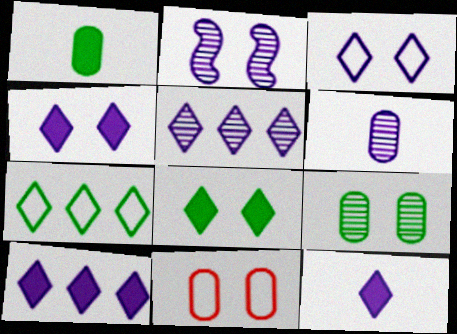[[2, 5, 6], 
[2, 8, 11], 
[3, 5, 12], 
[4, 10, 12]]